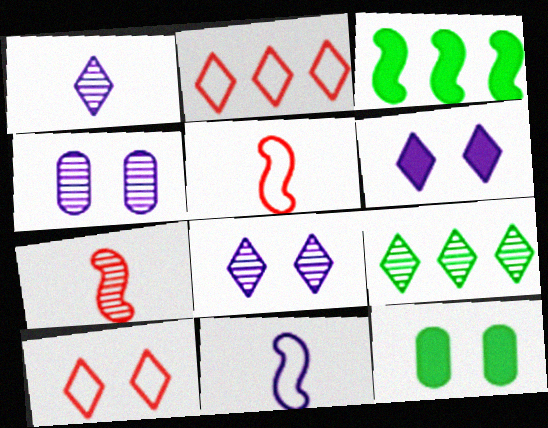[[4, 7, 9]]